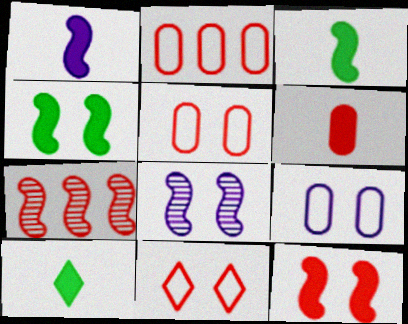[[1, 6, 10], 
[2, 8, 10], 
[6, 7, 11], 
[7, 9, 10]]